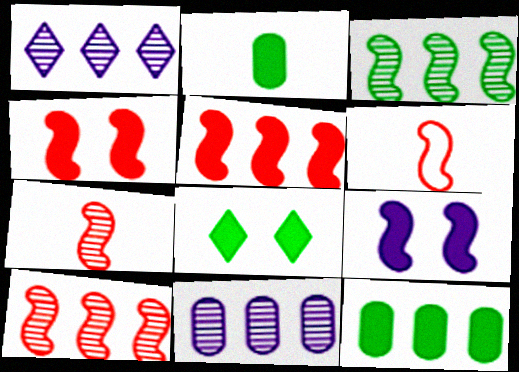[[3, 6, 9], 
[4, 6, 10], 
[6, 8, 11]]